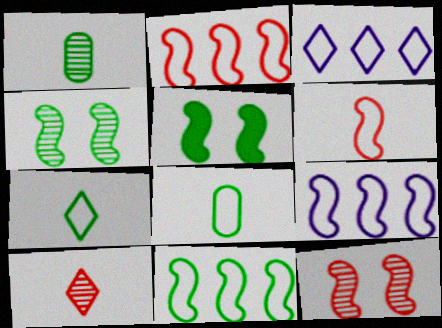[[2, 9, 11]]